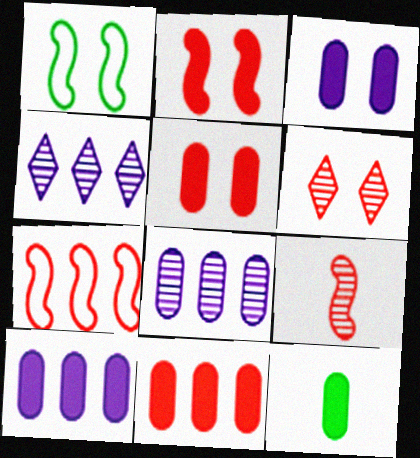[[1, 3, 6], 
[2, 7, 9], 
[3, 11, 12], 
[5, 10, 12]]